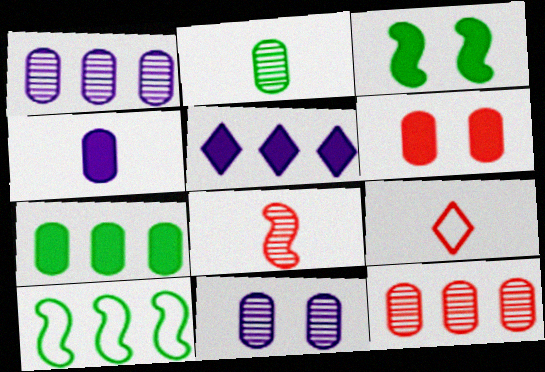[[1, 3, 9], 
[2, 11, 12], 
[4, 6, 7], 
[5, 10, 12]]